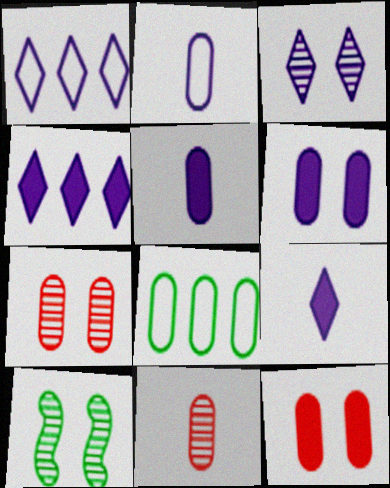[[1, 3, 9], 
[3, 7, 10], 
[5, 7, 8], 
[6, 8, 11]]